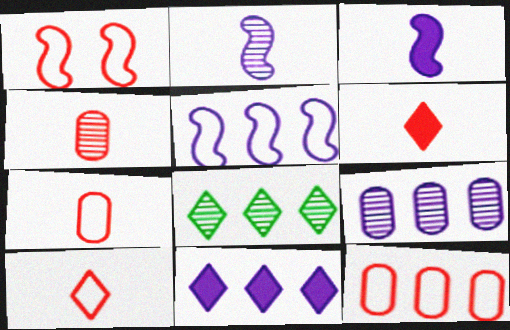[[1, 10, 12], 
[5, 9, 11]]